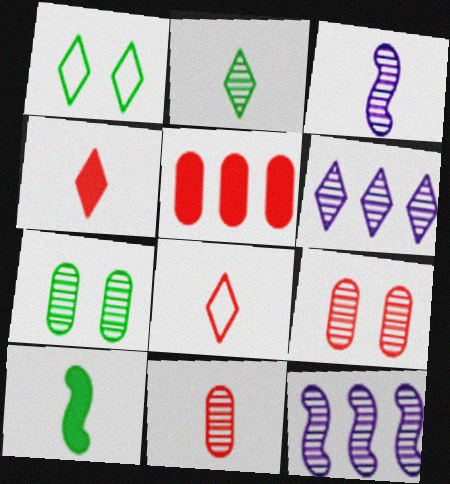[[1, 3, 5], 
[1, 4, 6], 
[2, 3, 11], 
[2, 9, 12]]